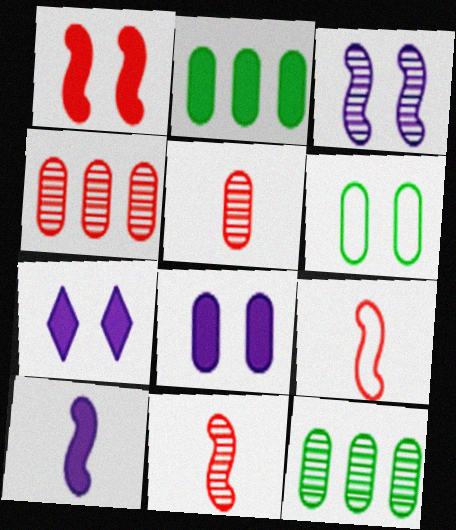[[7, 9, 12]]